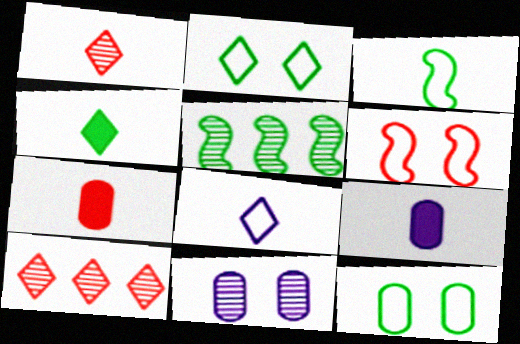[[1, 3, 9], 
[1, 4, 8], 
[1, 5, 11], 
[4, 5, 12], 
[6, 7, 10]]